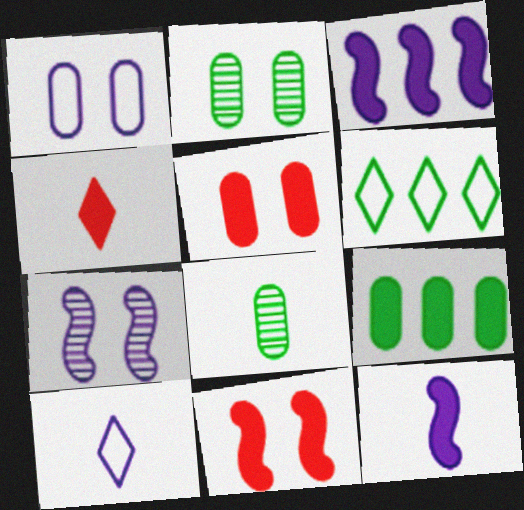[[1, 2, 5]]